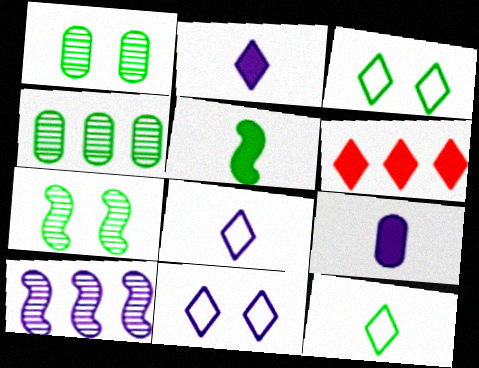[[3, 4, 5], 
[9, 10, 11]]